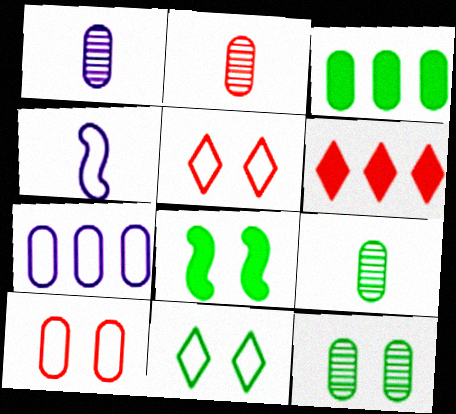[[1, 2, 9], 
[1, 3, 10], 
[4, 6, 12], 
[8, 11, 12]]